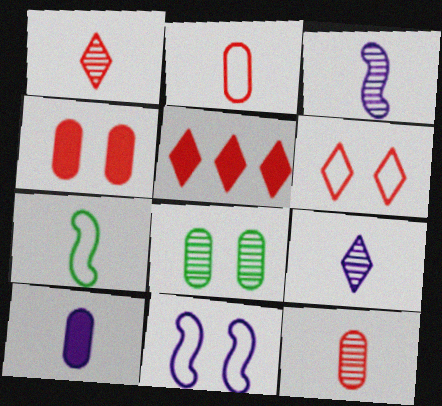[[1, 5, 6], 
[1, 7, 10]]